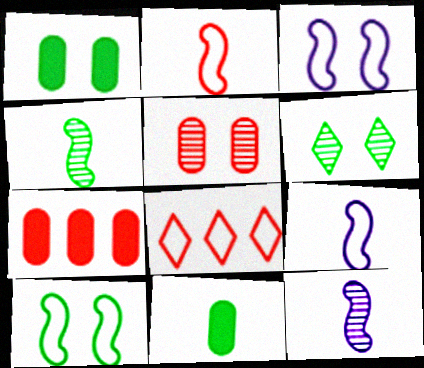[[1, 6, 10], 
[1, 8, 12], 
[6, 7, 9]]